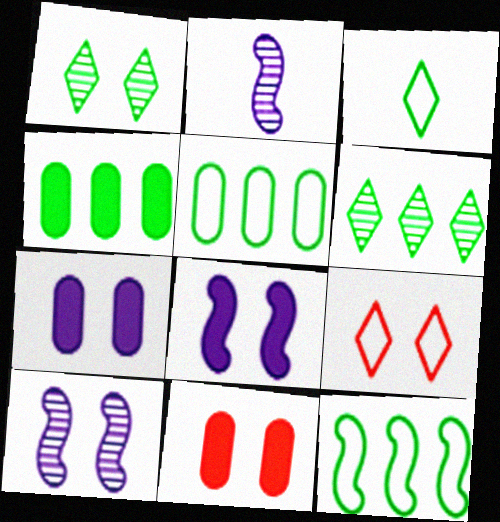[[2, 4, 9], 
[4, 6, 12]]